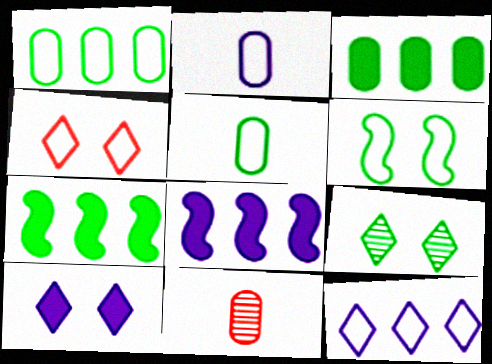[[4, 9, 10], 
[5, 7, 9]]